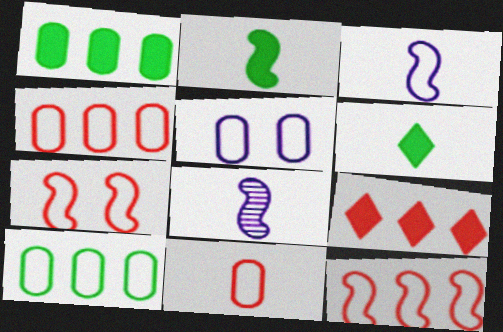[[5, 10, 11], 
[6, 8, 11]]